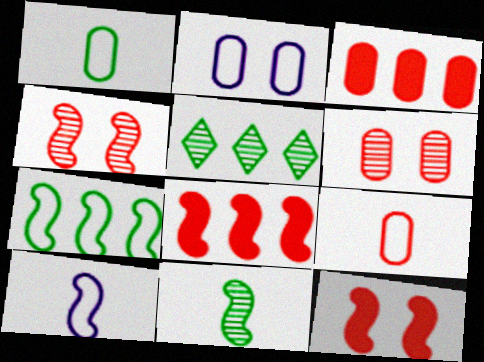[[3, 6, 9]]